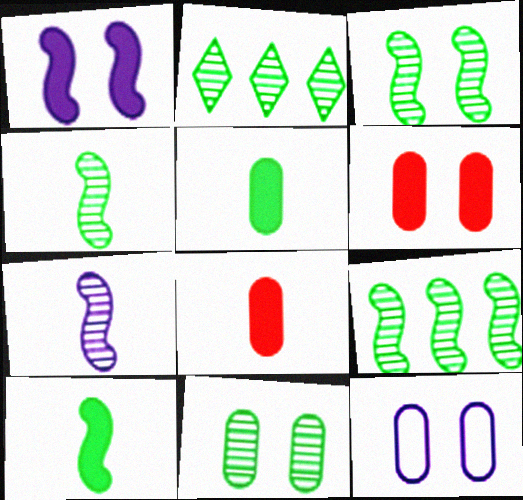[[2, 4, 11], 
[3, 4, 9], 
[6, 11, 12]]